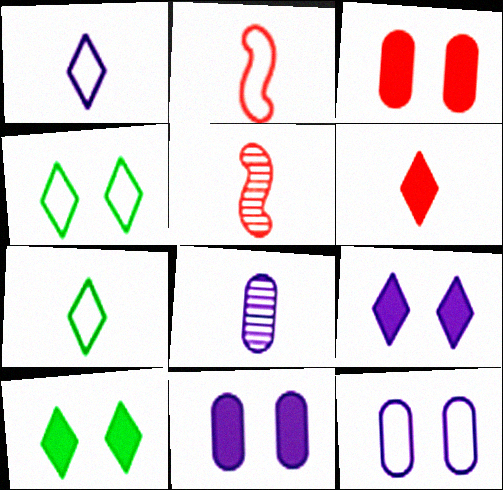[]